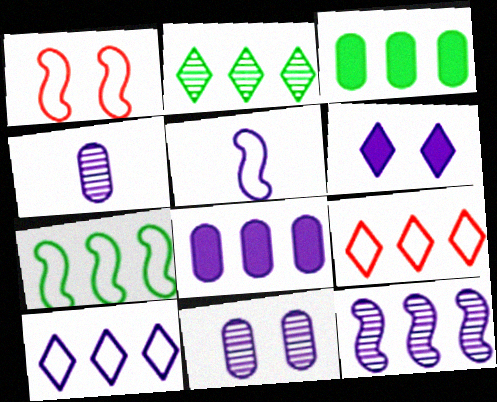[[1, 5, 7], 
[2, 3, 7], 
[3, 9, 12], 
[8, 10, 12]]